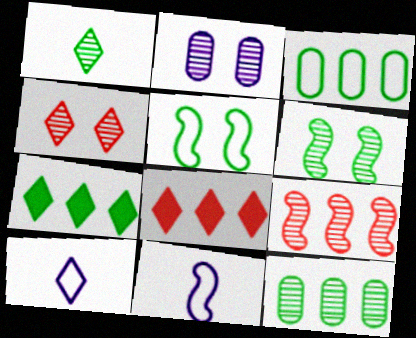[[1, 2, 9], 
[1, 6, 12], 
[2, 4, 6], 
[4, 7, 10]]